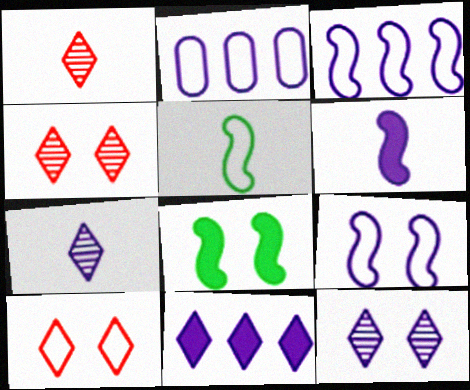[[1, 2, 8], 
[2, 5, 10], 
[2, 6, 12]]